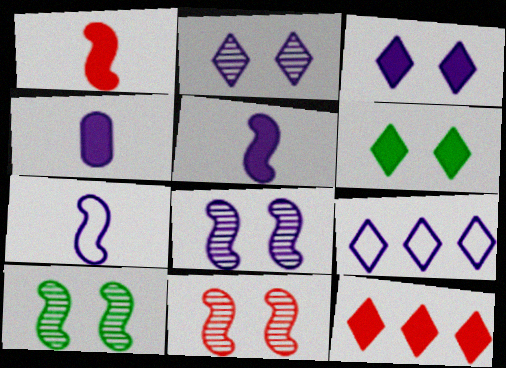[[4, 8, 9], 
[8, 10, 11]]